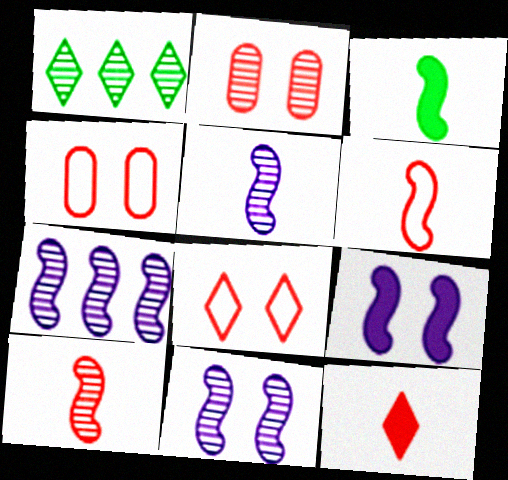[[1, 2, 5], 
[3, 5, 6], 
[5, 7, 11]]